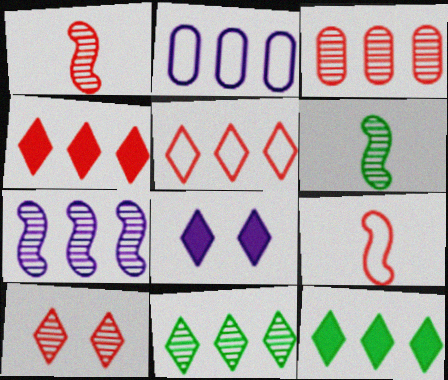[[1, 3, 10], 
[3, 7, 11]]